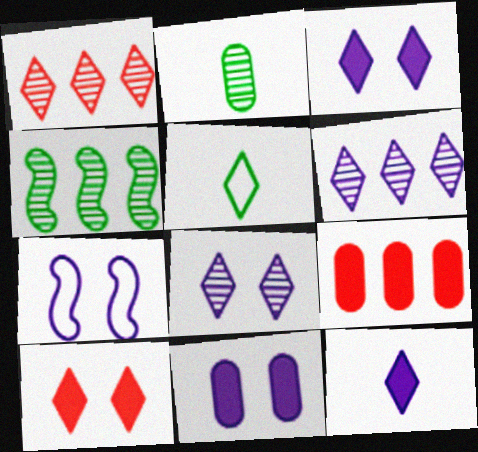[[1, 3, 5], 
[5, 6, 10], 
[7, 8, 11]]